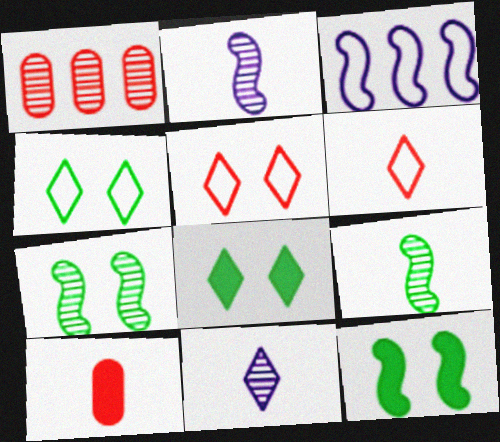[[1, 7, 11]]